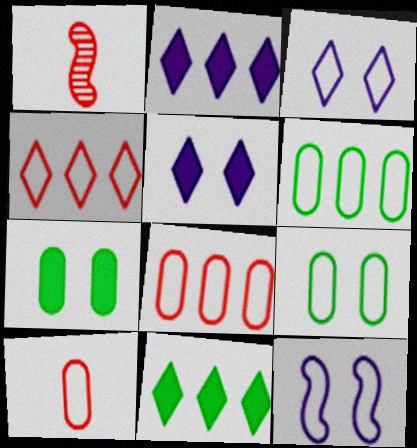[[1, 2, 9], 
[1, 5, 6]]